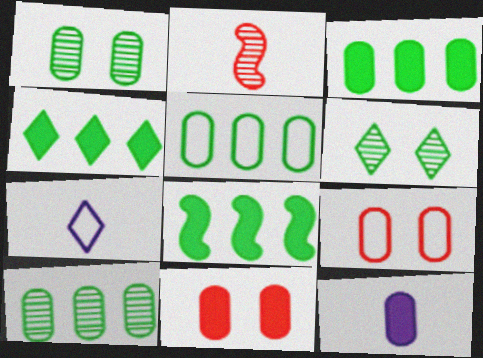[[3, 4, 8], 
[3, 5, 10], 
[3, 11, 12], 
[9, 10, 12]]